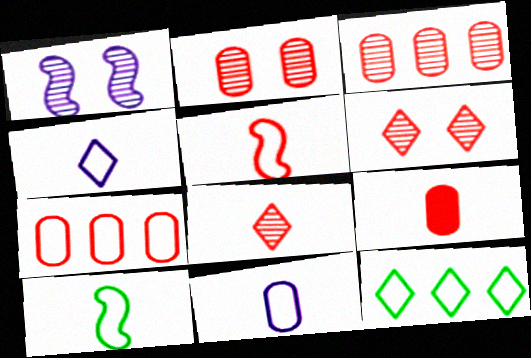[[1, 9, 12], 
[2, 7, 9], 
[5, 8, 9]]